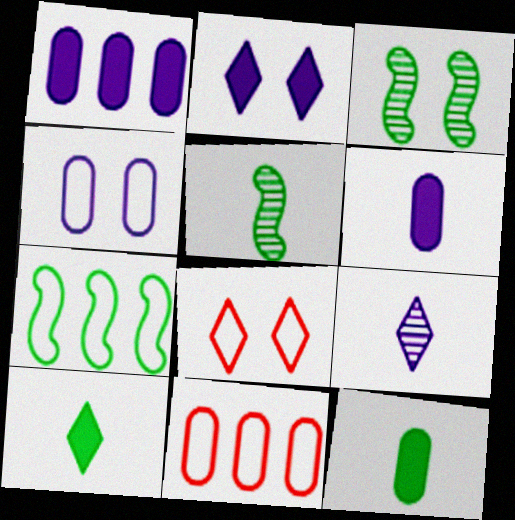[[1, 5, 8], 
[2, 5, 11]]